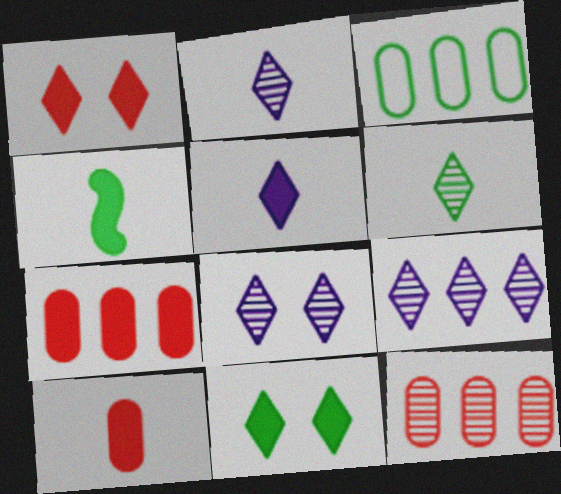[[2, 8, 9], 
[4, 5, 10]]